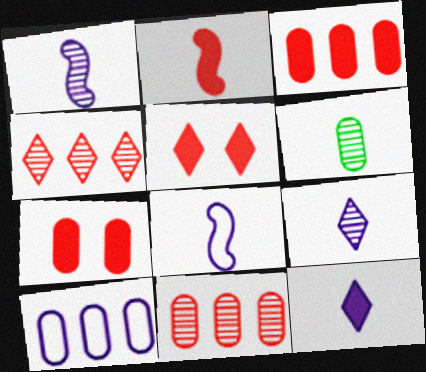[[2, 3, 5], 
[6, 7, 10]]